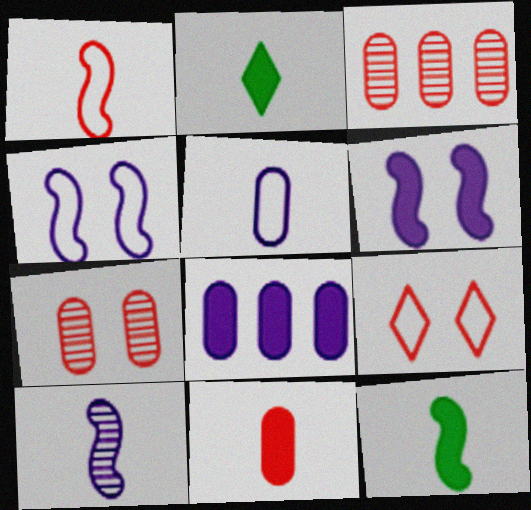[[1, 10, 12], 
[2, 3, 4]]